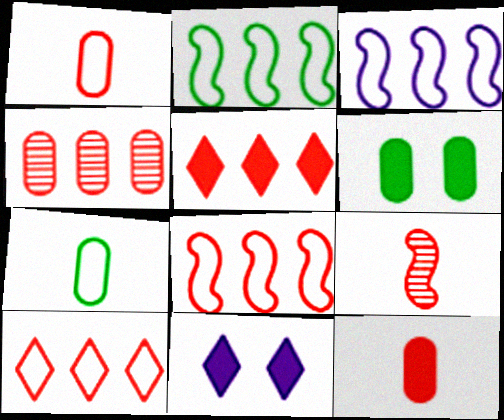[[2, 3, 8], 
[4, 5, 8]]